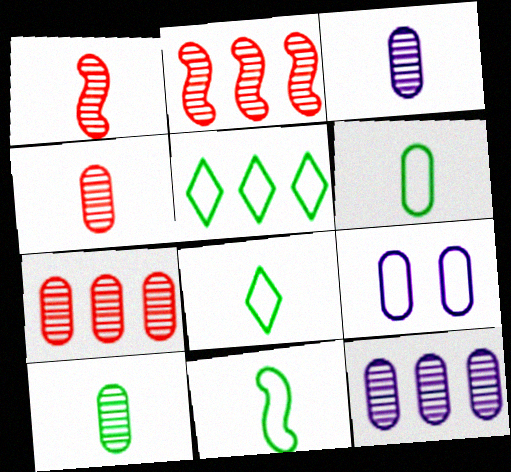[[3, 4, 10], 
[6, 8, 11]]